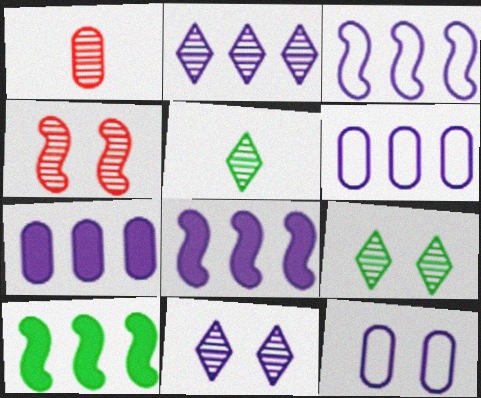[[2, 3, 7], 
[2, 6, 8]]